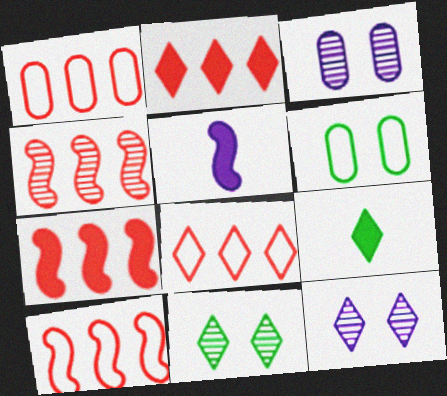[[1, 2, 4], 
[1, 5, 11], 
[1, 8, 10], 
[3, 9, 10], 
[4, 7, 10], 
[8, 9, 12]]